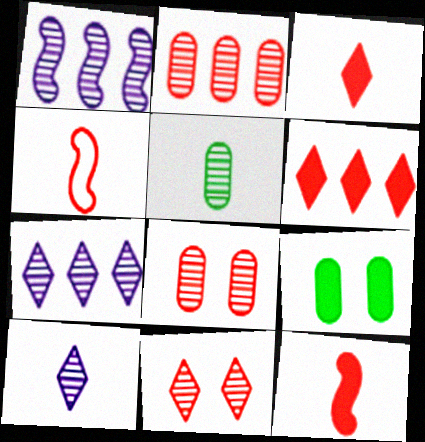[[1, 5, 11], 
[4, 6, 8], 
[4, 7, 9]]